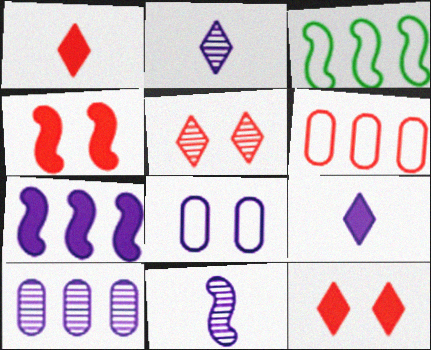[[2, 7, 8], 
[3, 4, 11]]